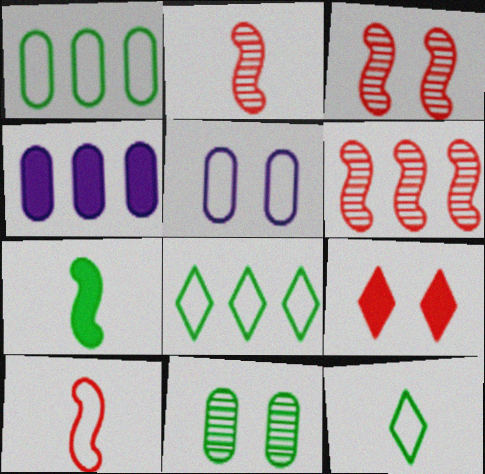[[2, 3, 6], 
[3, 4, 12], 
[4, 6, 8], 
[4, 7, 9], 
[5, 8, 10], 
[7, 8, 11]]